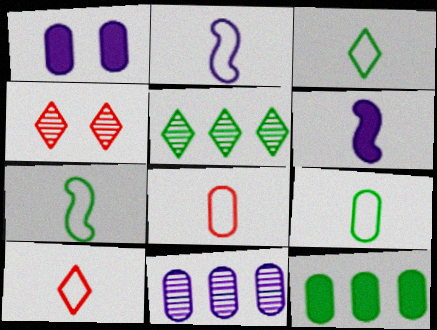[[2, 3, 8], 
[2, 4, 12], 
[2, 9, 10], 
[3, 7, 9]]